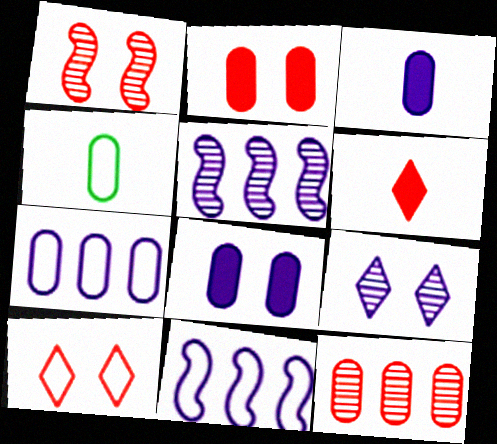[[1, 2, 10], 
[3, 9, 11], 
[4, 8, 12], 
[4, 10, 11]]